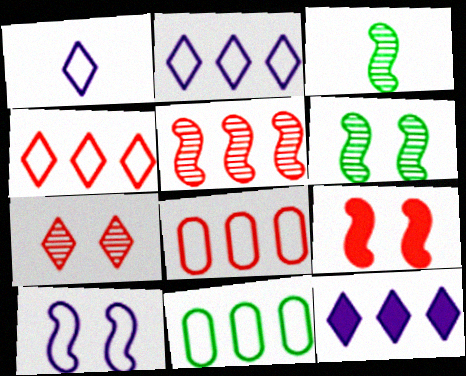[[5, 11, 12], 
[6, 9, 10]]